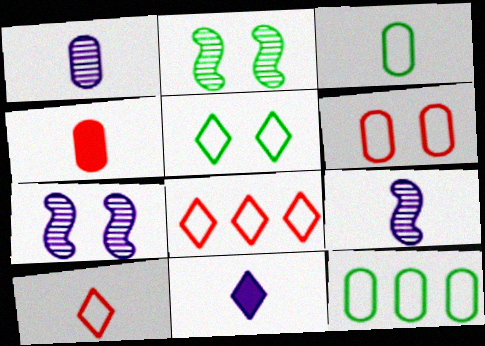[[1, 3, 4]]